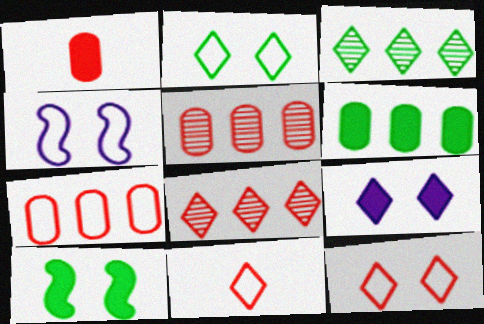[[1, 3, 4], 
[3, 9, 11]]